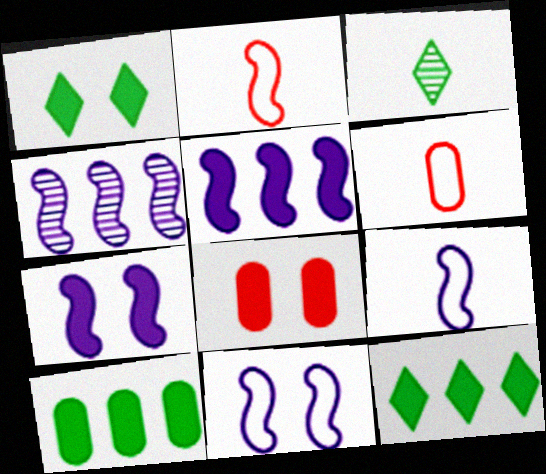[[1, 4, 6], 
[1, 7, 8], 
[4, 7, 9]]